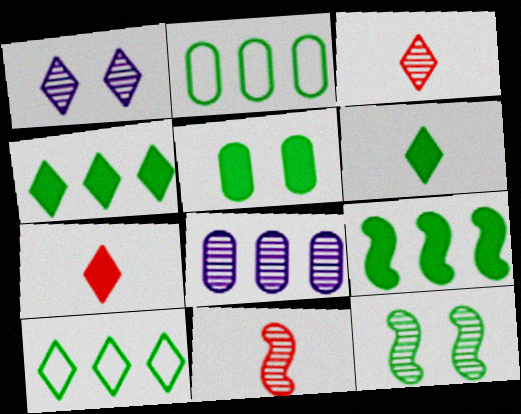[[1, 7, 10], 
[2, 6, 12], 
[3, 8, 12], 
[5, 6, 9]]